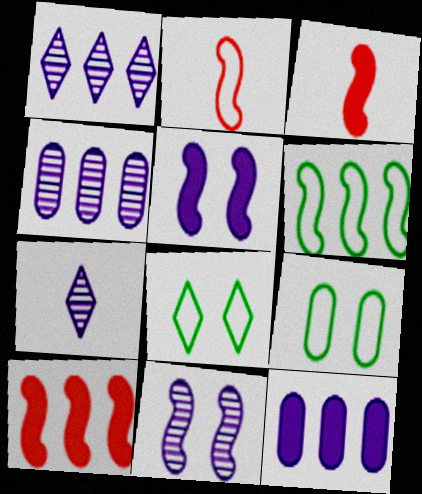[[1, 3, 9], 
[3, 4, 8], 
[3, 6, 11], 
[4, 7, 11], 
[7, 9, 10]]